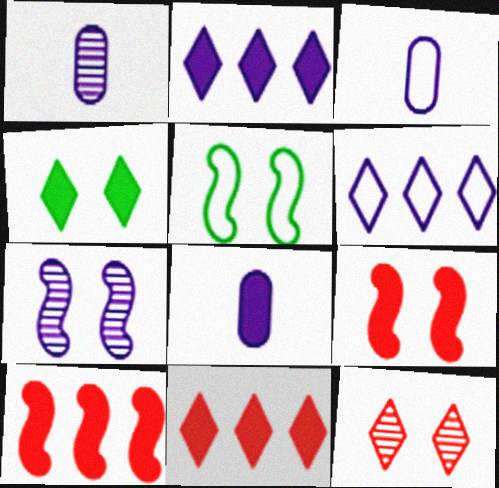[[1, 3, 8], 
[1, 5, 11], 
[2, 3, 7], 
[4, 8, 10], 
[5, 7, 9], 
[6, 7, 8]]